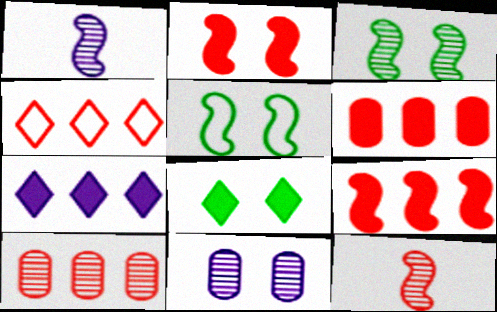[[1, 5, 9], 
[4, 9, 10]]